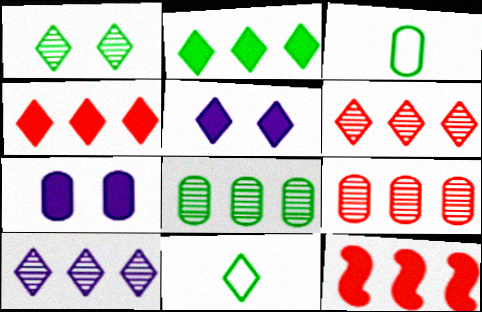[[1, 2, 11], 
[3, 7, 9], 
[5, 6, 11]]